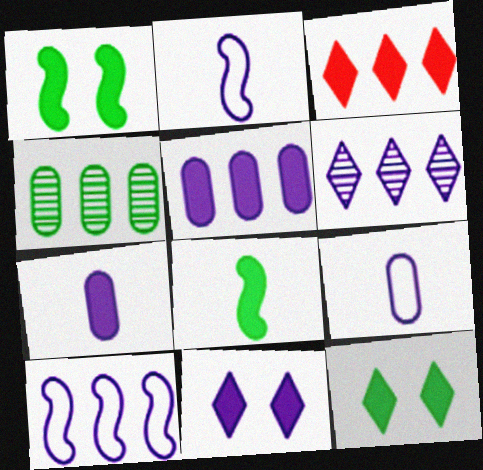[[1, 3, 7], 
[3, 4, 10], 
[5, 6, 10]]